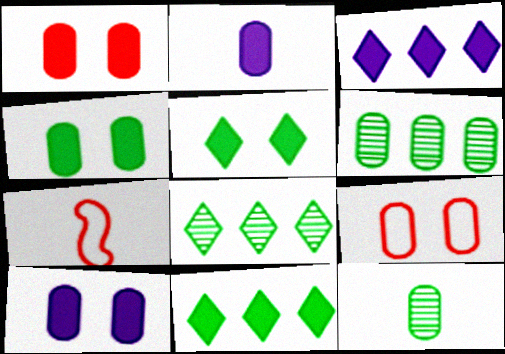[[1, 4, 10], 
[2, 6, 9], 
[7, 8, 10]]